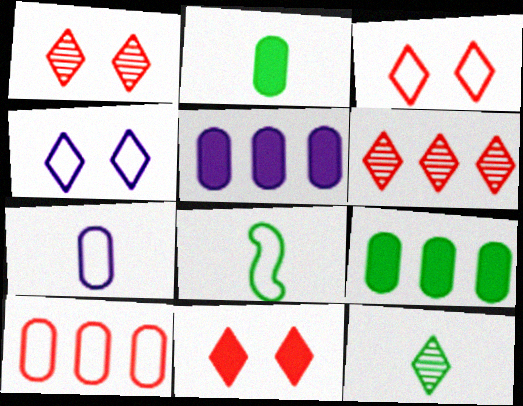[[1, 3, 11], 
[1, 5, 8], 
[2, 8, 12], 
[4, 8, 10]]